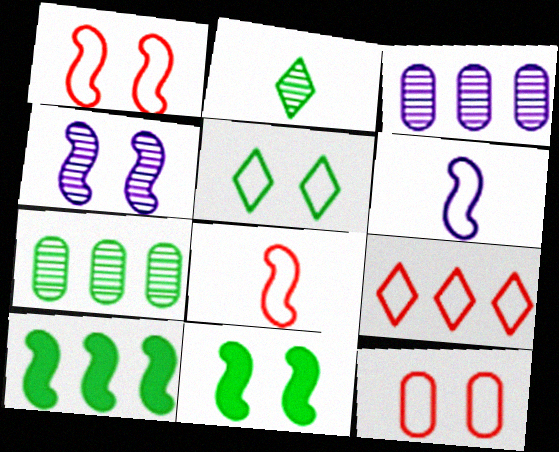[[1, 4, 11], 
[3, 9, 10], 
[4, 8, 10], 
[8, 9, 12]]